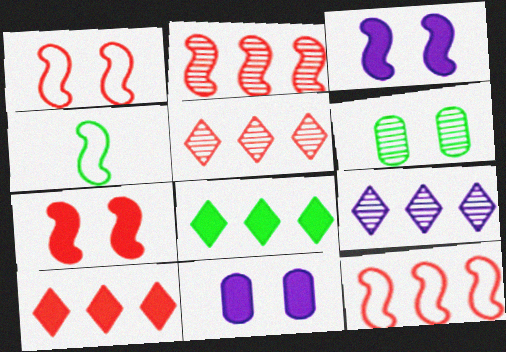[[2, 3, 4], 
[4, 5, 11], 
[4, 6, 8]]